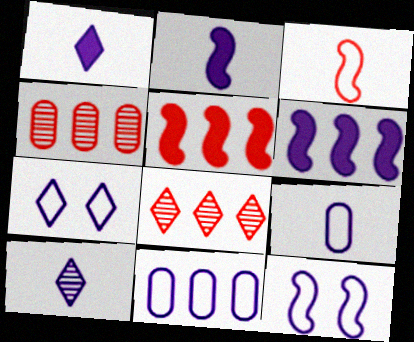[[2, 9, 10]]